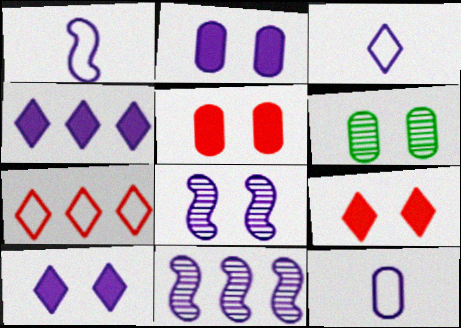[[1, 3, 12], 
[2, 3, 11], 
[4, 8, 12], 
[10, 11, 12]]